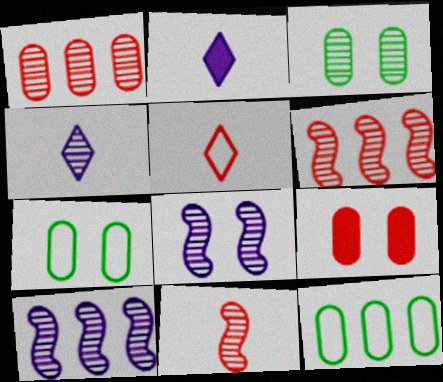[[2, 6, 7], 
[3, 4, 6], 
[5, 6, 9]]